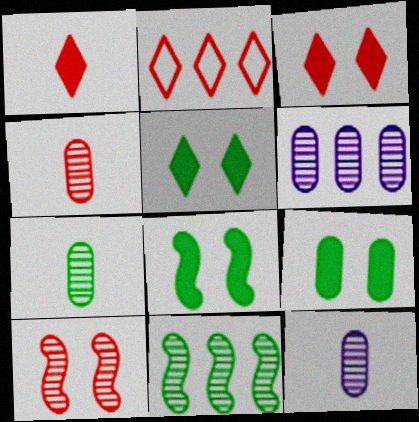[[2, 8, 12], 
[4, 7, 12], 
[5, 8, 9]]